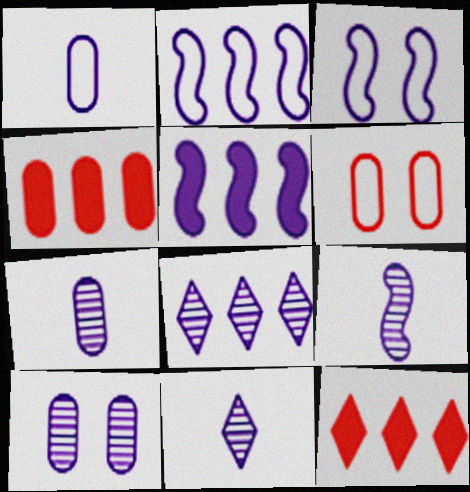[[3, 5, 9], 
[7, 9, 11], 
[8, 9, 10]]